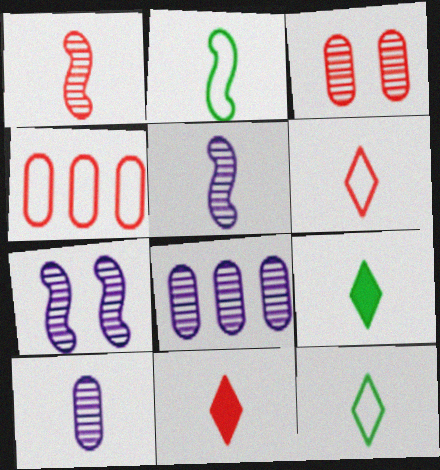[[2, 10, 11], 
[4, 7, 9]]